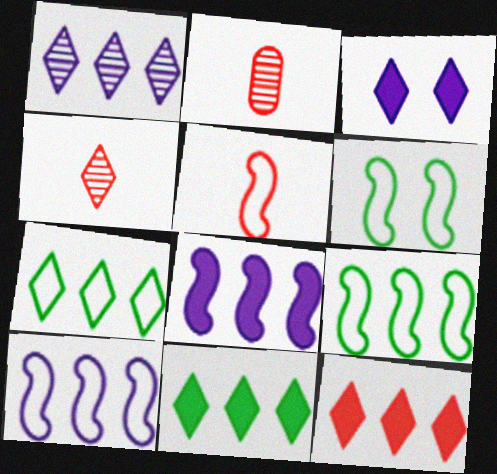[[1, 7, 12], 
[2, 3, 9], 
[3, 4, 7], 
[5, 6, 10]]